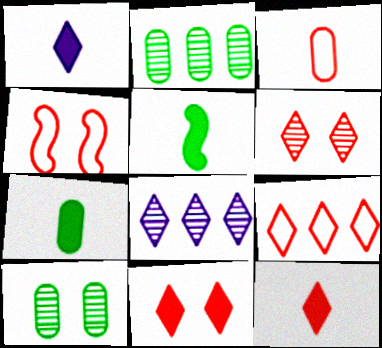[[1, 2, 4], 
[3, 4, 9], 
[4, 7, 8], 
[6, 9, 12]]